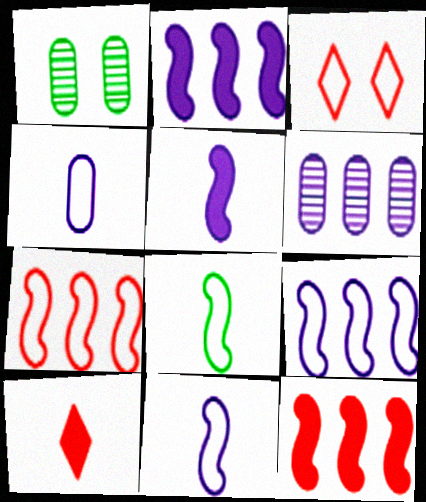[[1, 9, 10]]